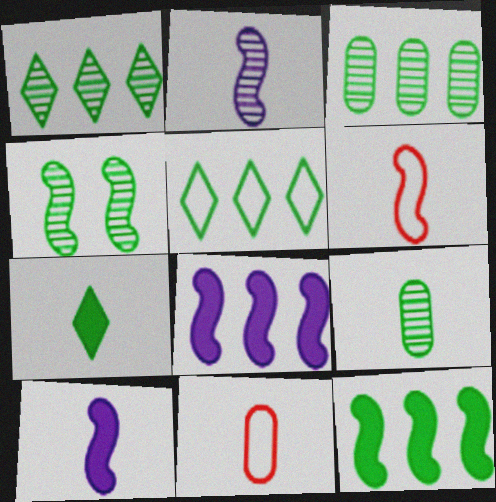[[1, 4, 9], 
[2, 7, 11], 
[3, 5, 12], 
[4, 6, 8]]